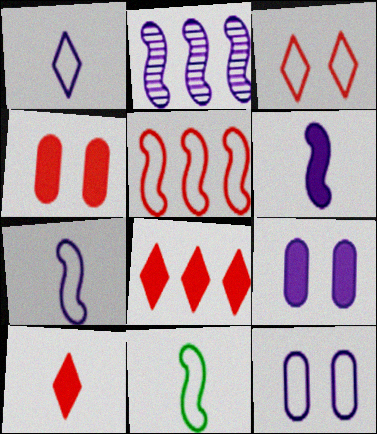[[1, 2, 9]]